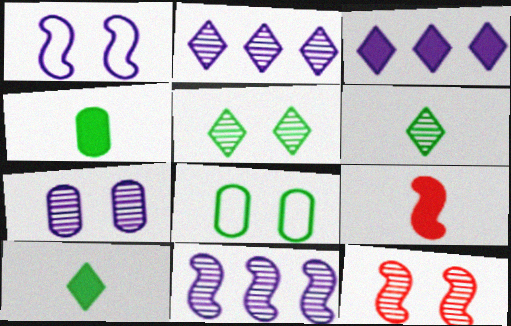[[2, 8, 9], 
[5, 7, 12]]